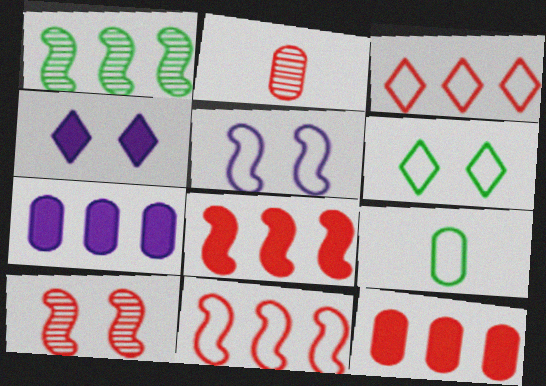[[1, 3, 7], 
[3, 5, 9]]